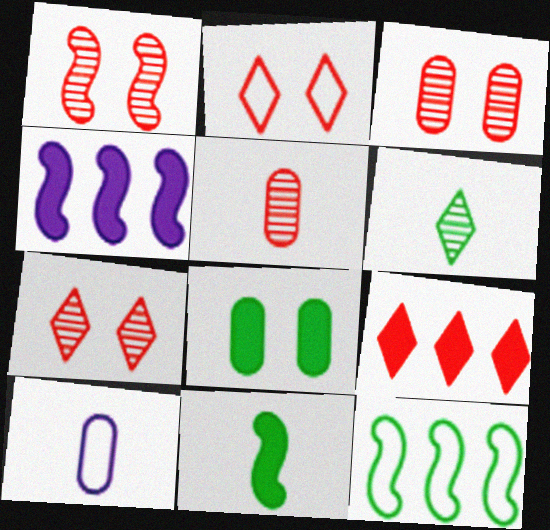[[1, 3, 7], 
[2, 10, 12], 
[6, 8, 12]]